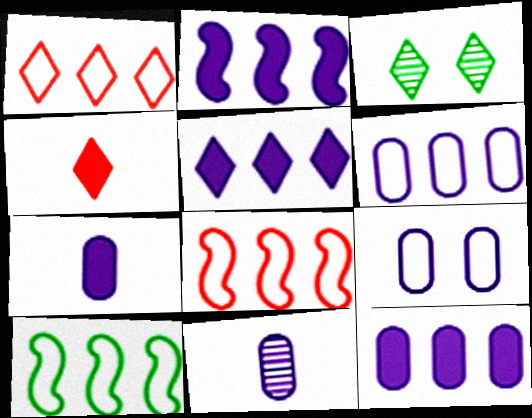[[1, 6, 10], 
[2, 5, 12], 
[3, 7, 8], 
[9, 11, 12]]